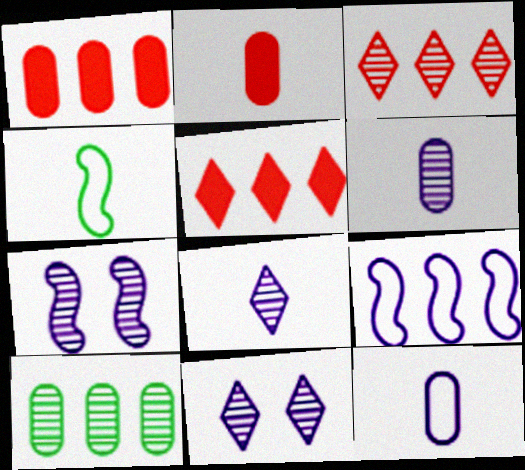[[1, 4, 11], 
[2, 4, 8], 
[5, 9, 10]]